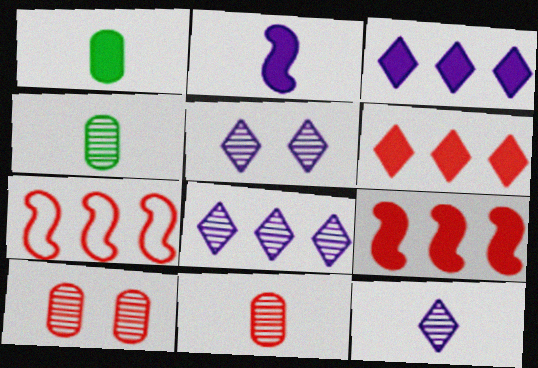[[1, 5, 7], 
[5, 8, 12]]